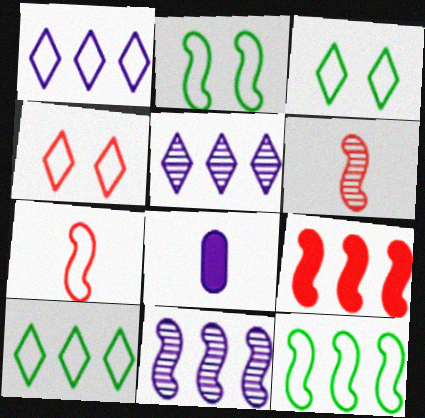[[9, 11, 12]]